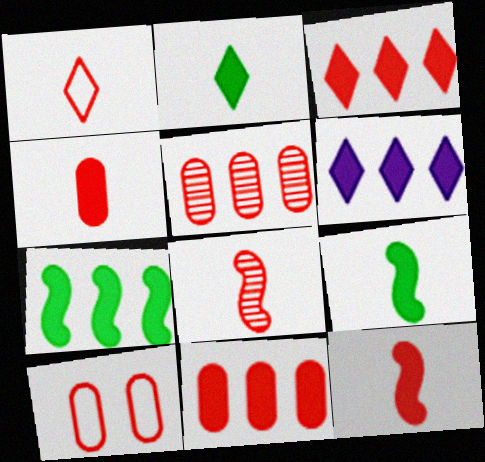[[1, 4, 8], 
[3, 8, 10], 
[4, 5, 10], 
[6, 7, 11]]